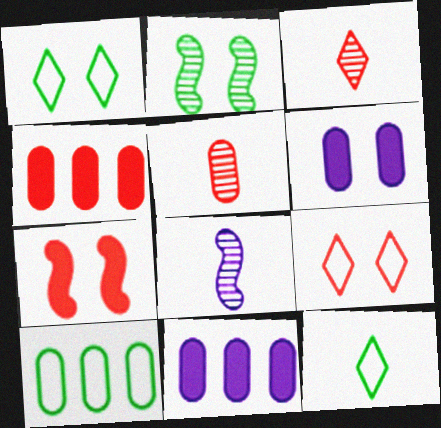[[1, 4, 8], 
[2, 6, 9], 
[5, 6, 10]]